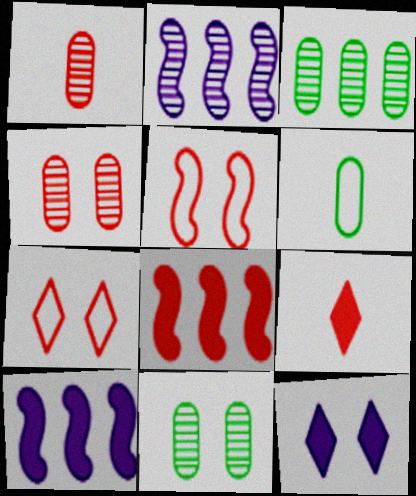[[1, 7, 8], 
[5, 11, 12]]